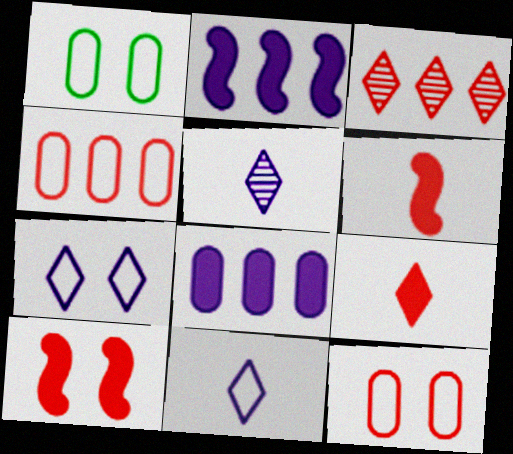[[3, 6, 12]]